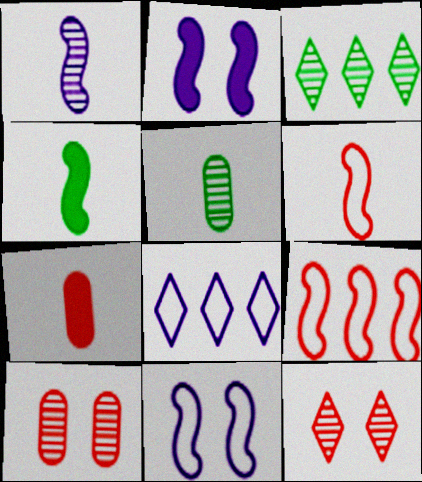[[1, 3, 10], 
[1, 4, 6], 
[3, 7, 11], 
[4, 8, 10], 
[7, 9, 12]]